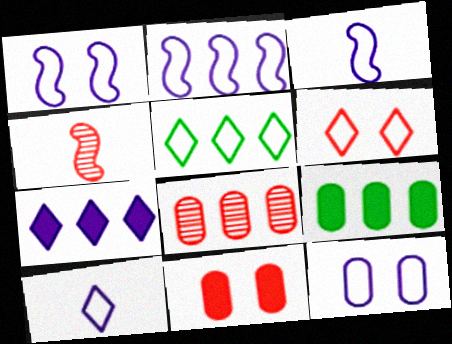[[1, 2, 3], 
[2, 10, 12], 
[5, 6, 10]]